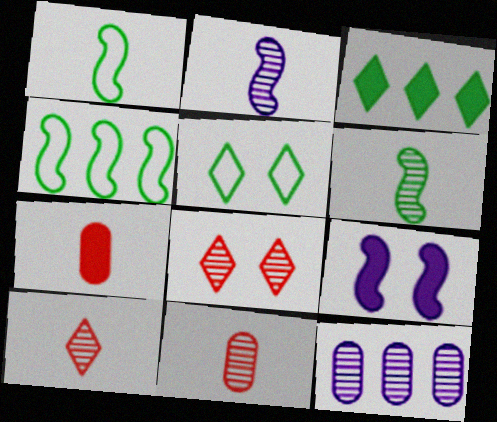[[3, 7, 9], 
[6, 8, 12]]